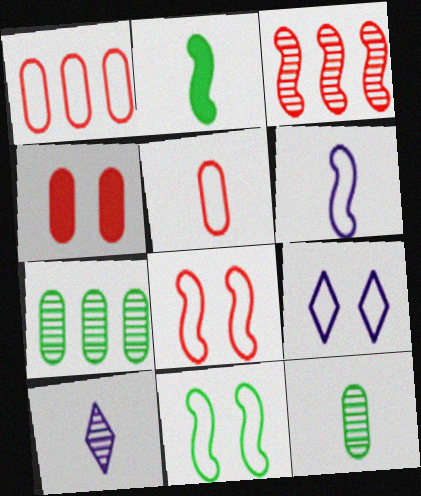[[2, 5, 10]]